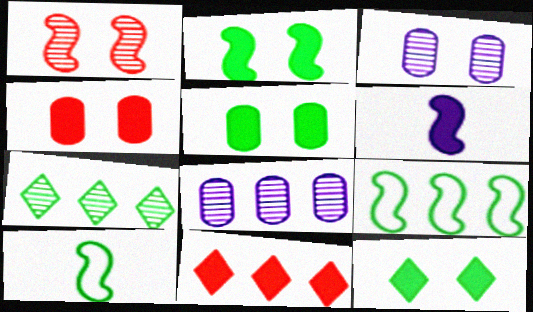[[1, 6, 9], 
[2, 5, 12], 
[3, 10, 11], 
[5, 6, 11], 
[5, 7, 10], 
[8, 9, 11]]